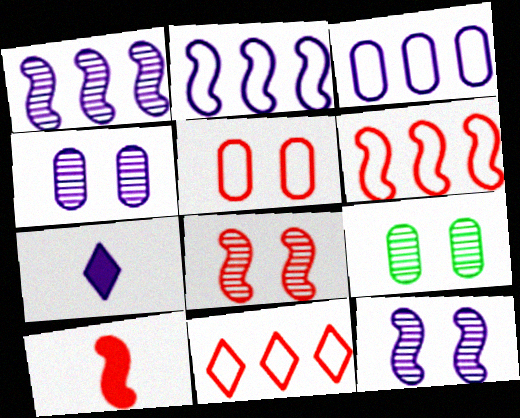[[2, 4, 7], 
[3, 7, 12], 
[6, 7, 9], 
[6, 8, 10]]